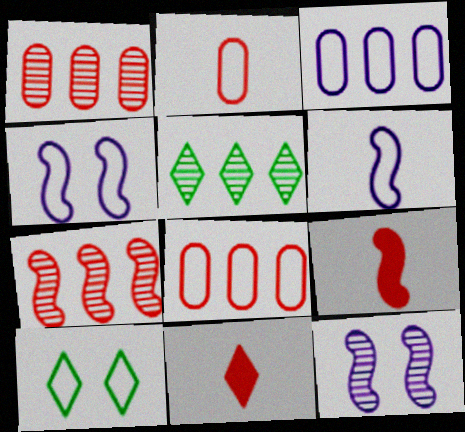[[6, 8, 10]]